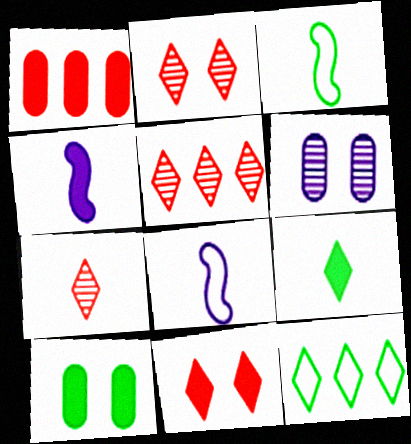[[2, 5, 7], 
[5, 8, 10]]